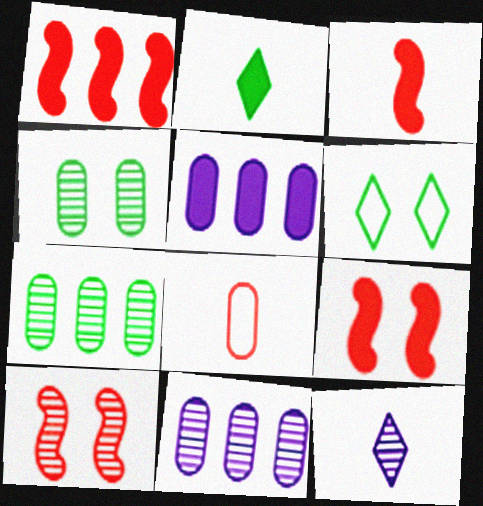[[1, 3, 9], 
[2, 5, 9], 
[3, 6, 11], 
[4, 5, 8], 
[7, 10, 12]]